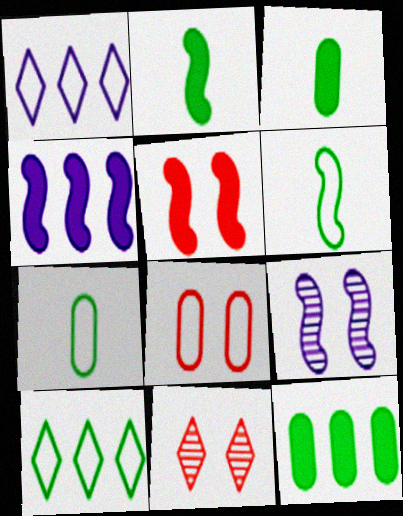[[1, 6, 8], 
[2, 4, 5], 
[4, 7, 11], 
[5, 8, 11]]